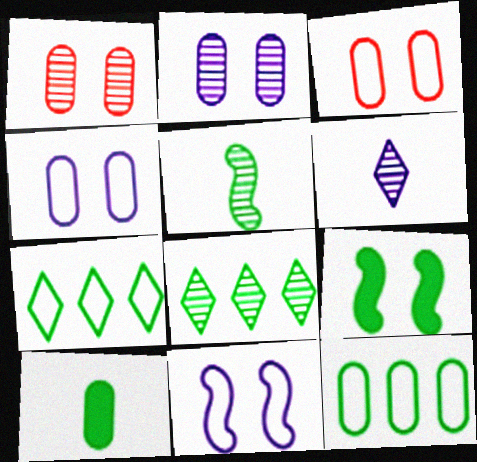[]